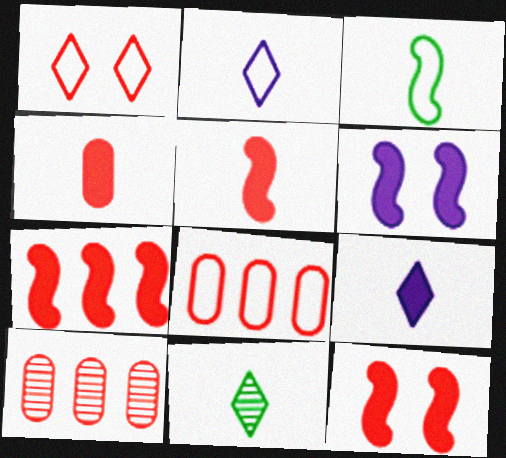[[1, 5, 10], 
[5, 7, 12], 
[6, 8, 11]]